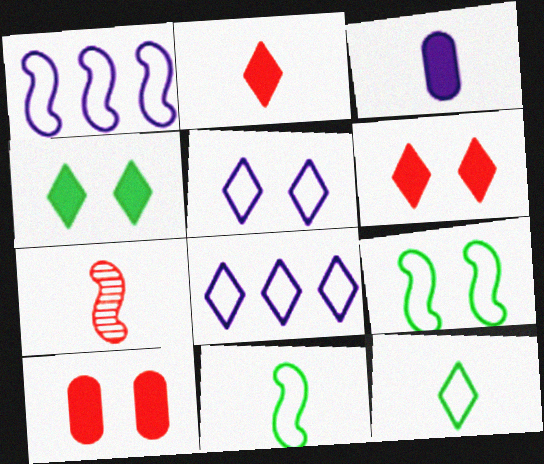[[3, 7, 12]]